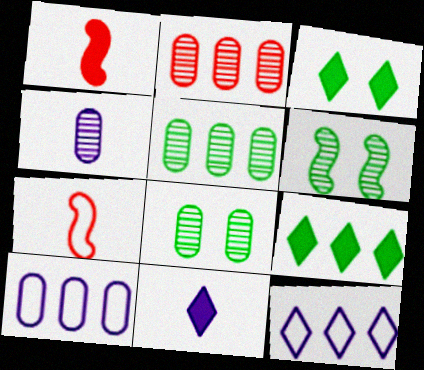[[1, 8, 12], 
[2, 4, 8]]